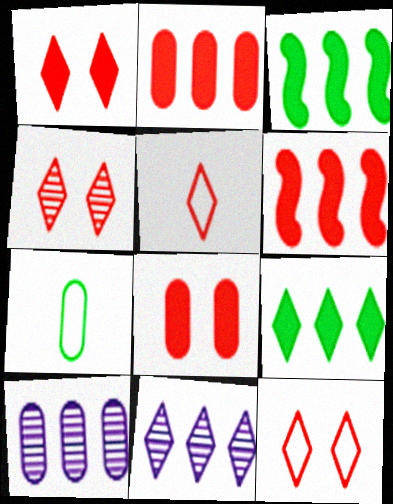[[1, 4, 12], 
[7, 8, 10]]